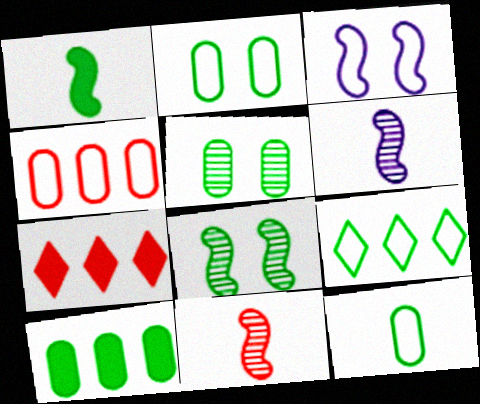[[1, 5, 9], 
[2, 6, 7], 
[5, 10, 12]]